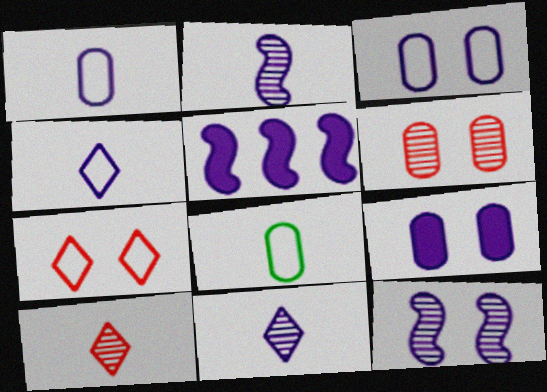[[3, 5, 11]]